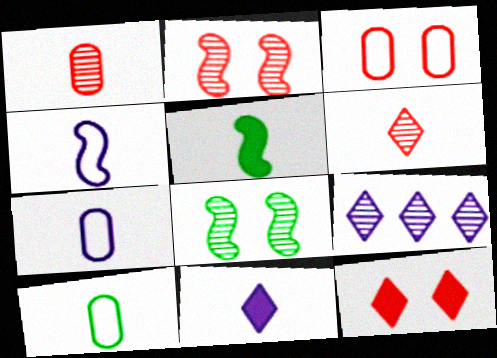[[1, 8, 9], 
[2, 3, 12], 
[3, 5, 9], 
[5, 6, 7]]